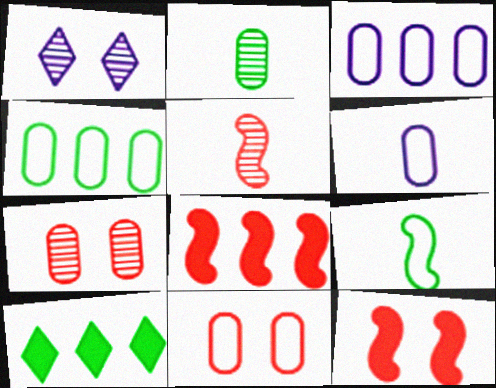[[4, 6, 11]]